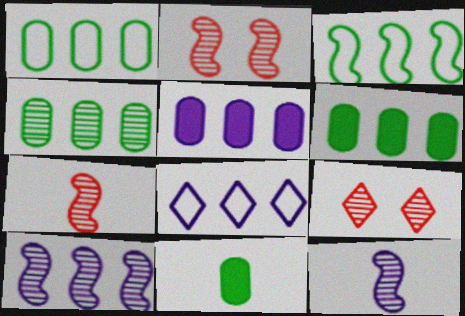[[1, 4, 6], 
[2, 8, 11], 
[4, 9, 12], 
[5, 8, 10]]